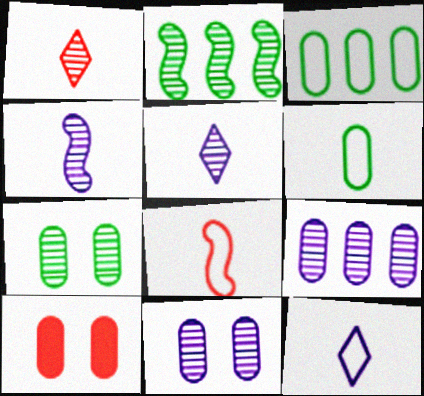[[1, 2, 11], 
[2, 10, 12], 
[6, 8, 12], 
[6, 9, 10]]